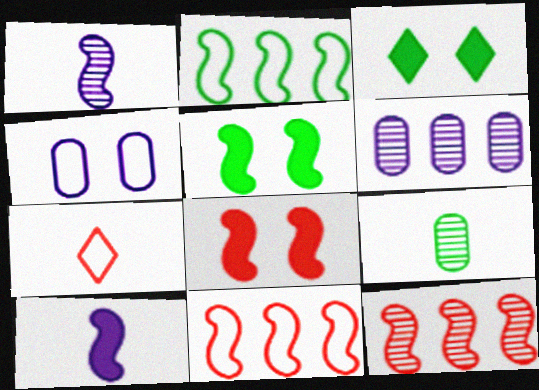[[1, 2, 8], 
[1, 5, 11], 
[2, 3, 9], 
[2, 4, 7], 
[5, 6, 7], 
[7, 9, 10]]